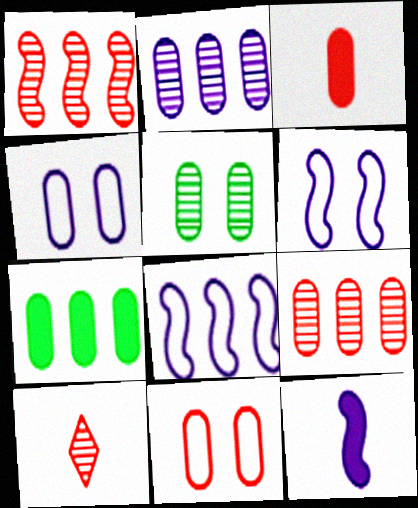[[3, 9, 11], 
[6, 7, 10]]